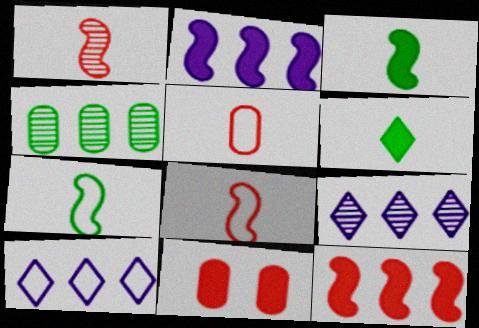[[2, 6, 11], 
[4, 10, 12], 
[7, 9, 11]]